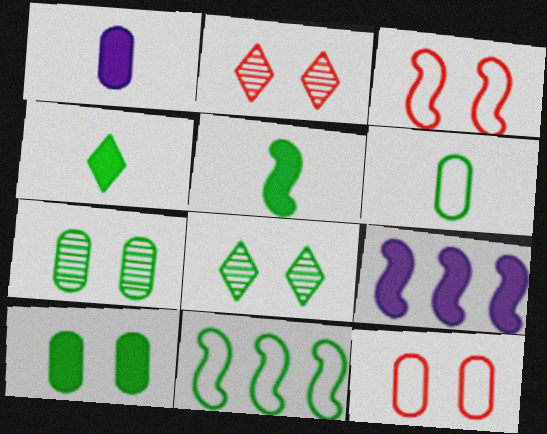[[1, 2, 11], 
[2, 6, 9], 
[4, 7, 11]]